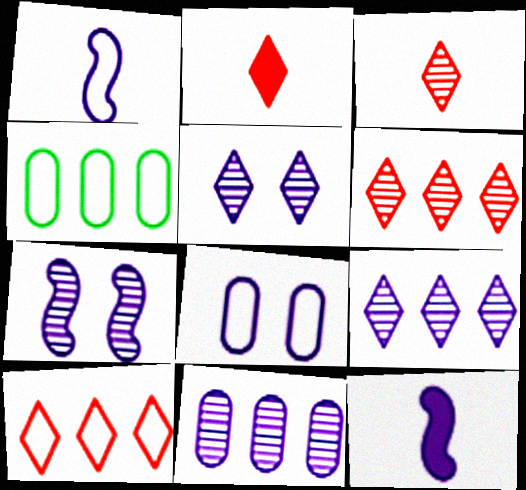[[2, 4, 7], 
[8, 9, 12]]